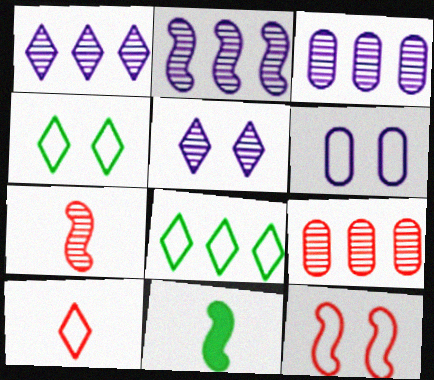[[1, 2, 3], 
[2, 11, 12], 
[4, 6, 12]]